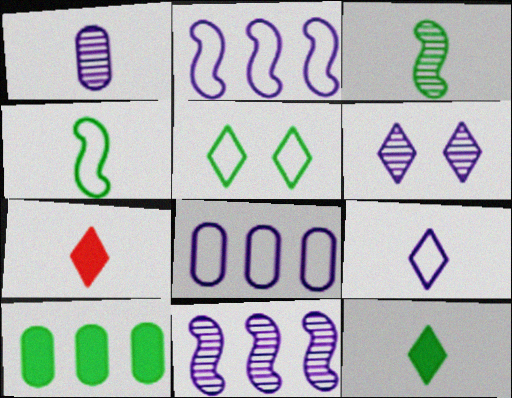[[1, 4, 7], 
[1, 6, 11], 
[3, 5, 10]]